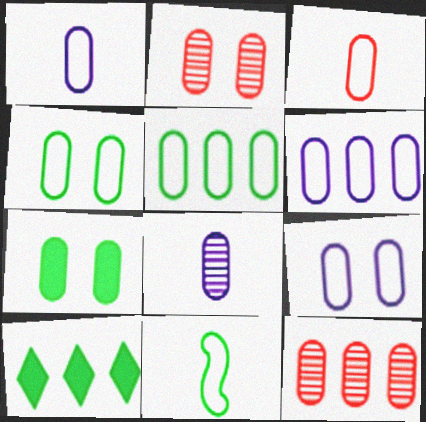[[1, 6, 9], 
[1, 7, 12], 
[2, 7, 9], 
[3, 4, 6], 
[3, 5, 9]]